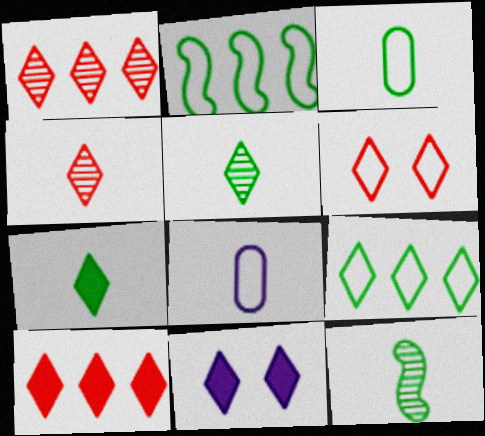[[2, 6, 8], 
[3, 7, 12], 
[4, 6, 10], 
[4, 9, 11], 
[7, 10, 11]]